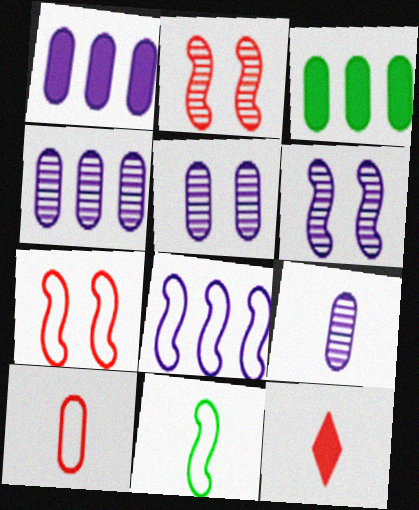[[3, 5, 10], 
[4, 5, 9], 
[7, 8, 11], 
[9, 11, 12]]